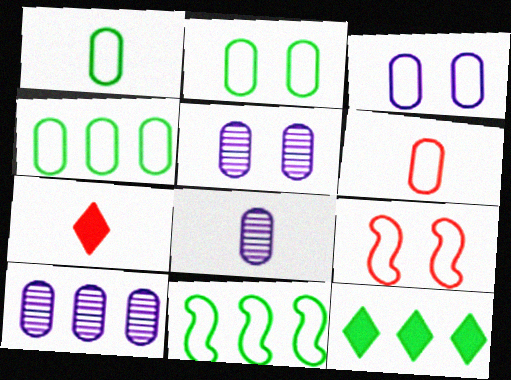[[1, 2, 4], 
[3, 4, 6], 
[5, 7, 11], 
[5, 8, 10], 
[8, 9, 12]]